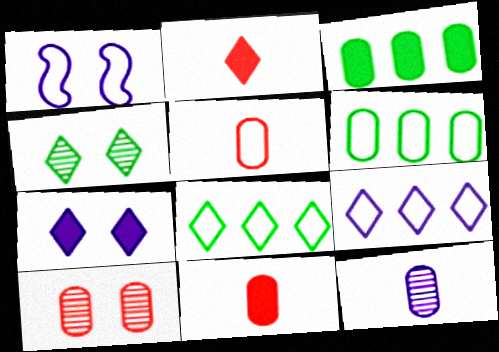[[1, 5, 8], 
[2, 4, 9]]